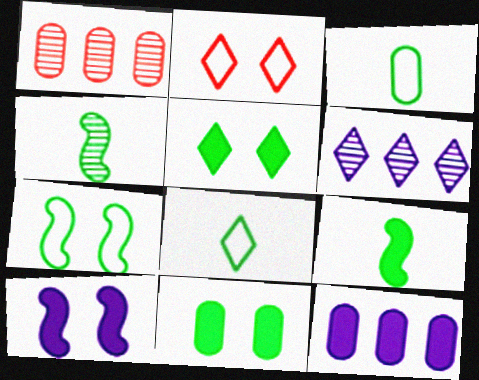[[1, 8, 10], 
[2, 4, 12]]